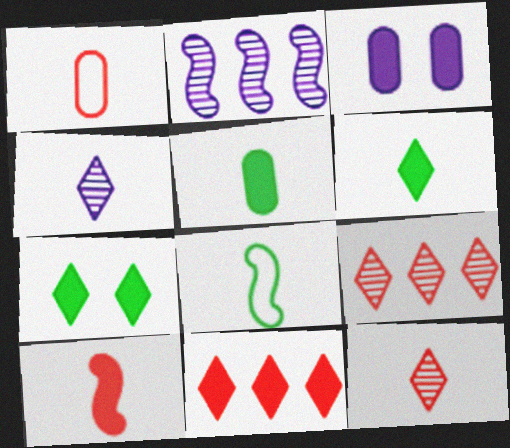[[1, 2, 7], 
[1, 10, 12], 
[3, 8, 9]]